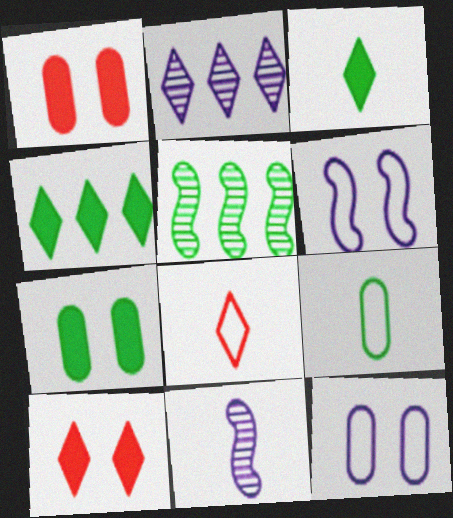[]